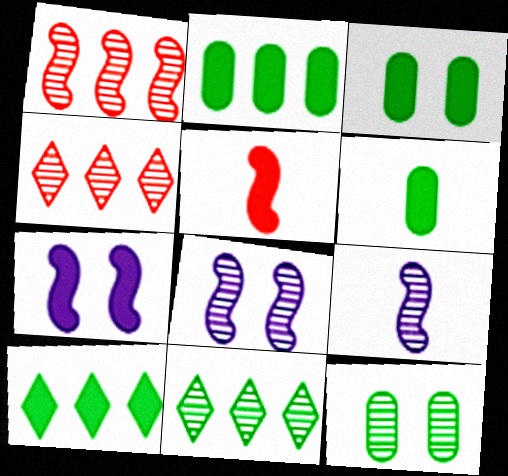[[2, 3, 6], 
[4, 9, 12]]